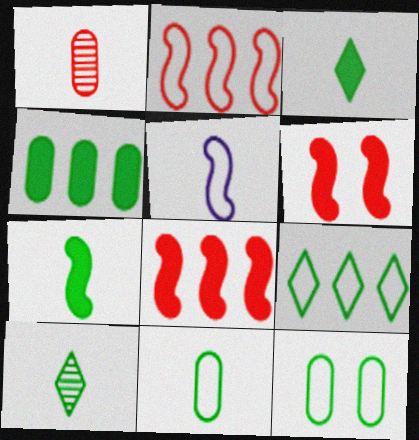[[1, 3, 5], 
[7, 10, 11]]